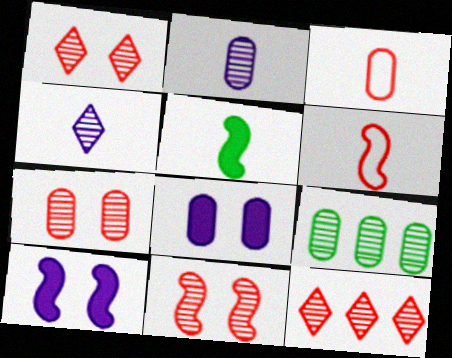[[1, 7, 11], 
[2, 7, 9], 
[3, 4, 5], 
[3, 8, 9], 
[4, 9, 11]]